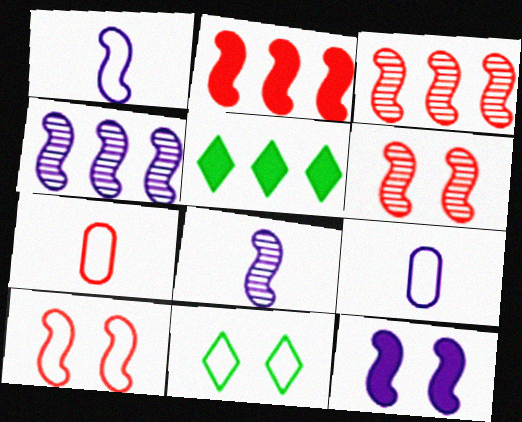[[1, 4, 12], 
[5, 6, 9]]